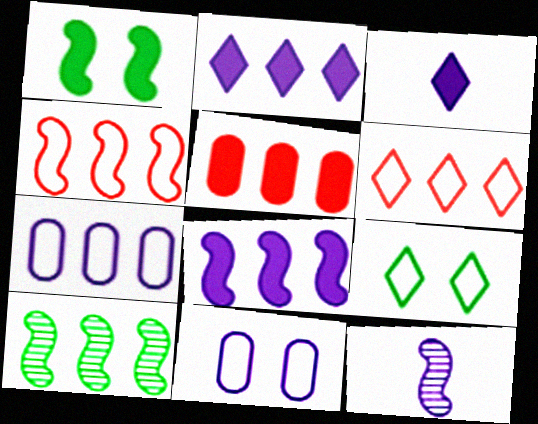[[1, 3, 5], 
[1, 4, 12], 
[2, 11, 12], 
[4, 8, 10], 
[5, 9, 12]]